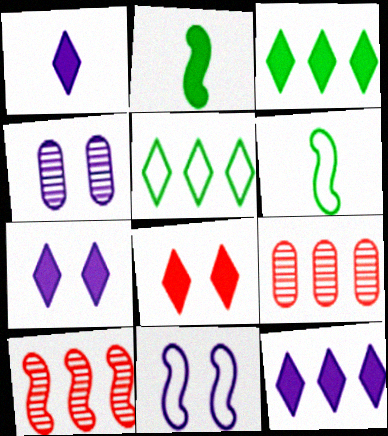[[1, 3, 8], 
[1, 7, 12], 
[2, 10, 11], 
[4, 7, 11], 
[6, 7, 9]]